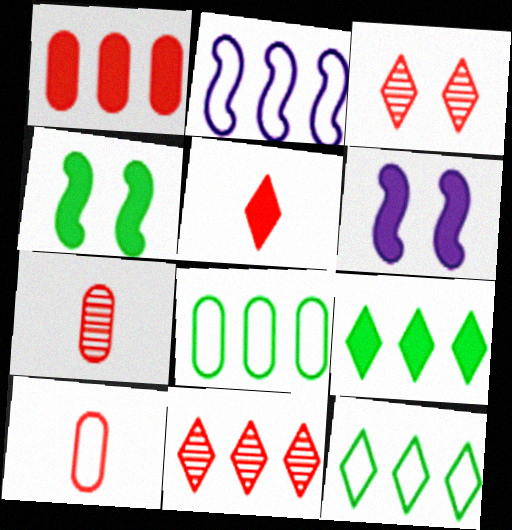[[6, 7, 12]]